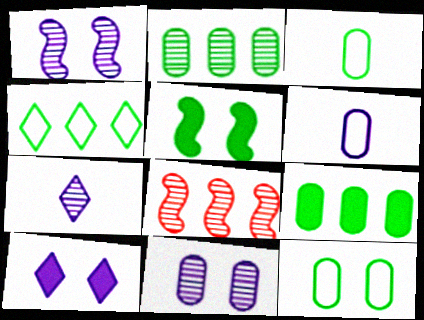[[3, 8, 10]]